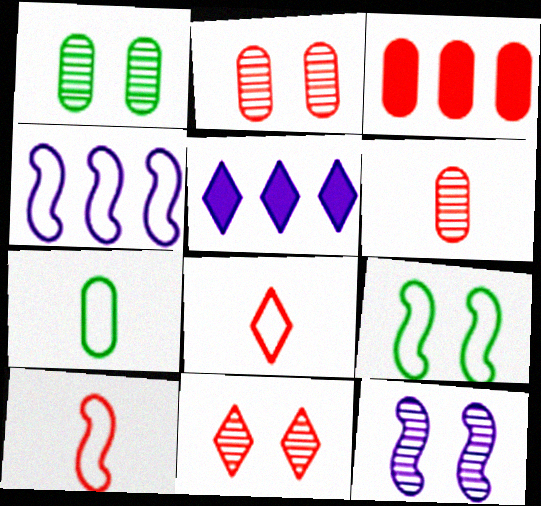[[1, 5, 10], 
[1, 11, 12], 
[3, 10, 11], 
[4, 9, 10], 
[5, 6, 9]]